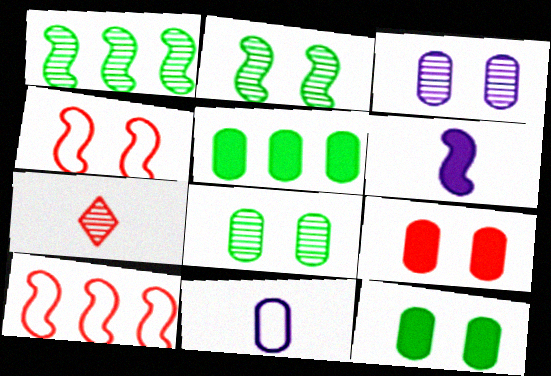[[1, 3, 7], 
[1, 4, 6], 
[2, 6, 10], 
[7, 9, 10]]